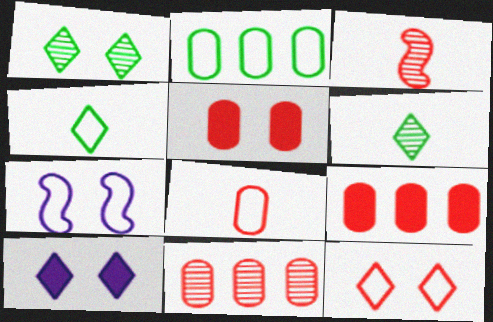[[1, 5, 7], 
[1, 10, 12], 
[2, 3, 10], 
[3, 9, 12], 
[5, 8, 11], 
[6, 7, 9]]